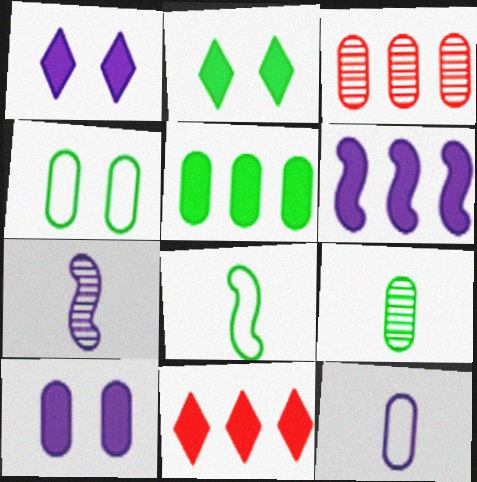[[1, 3, 8], 
[4, 5, 9], 
[4, 7, 11], 
[5, 6, 11]]